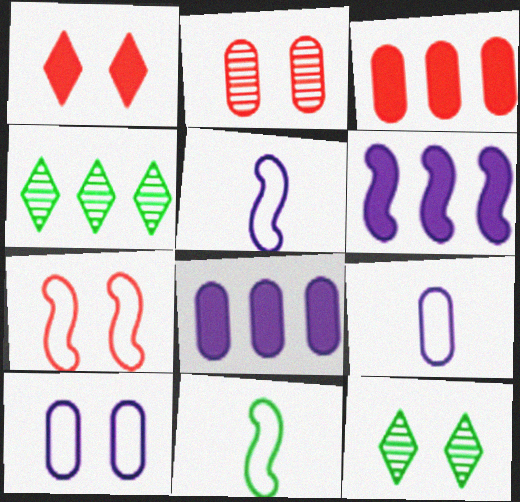[[1, 2, 7], 
[3, 5, 12]]